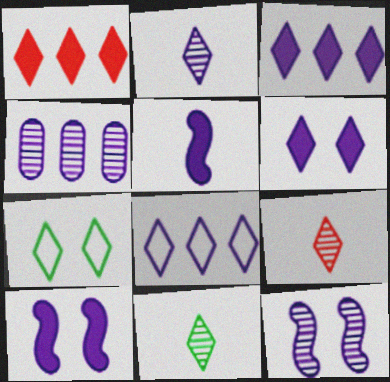[[1, 2, 7], 
[2, 4, 12], 
[2, 6, 8], 
[2, 9, 11], 
[3, 7, 9]]